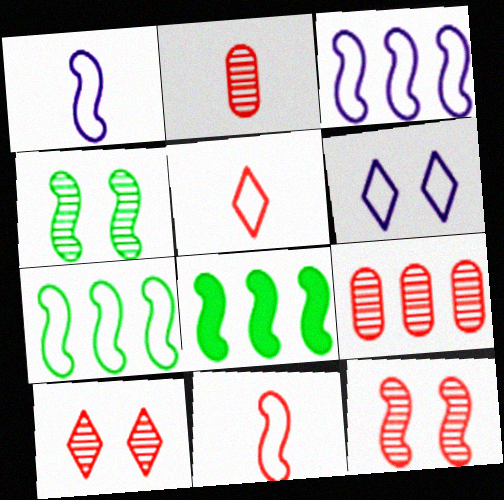[[1, 8, 12], 
[2, 6, 8]]